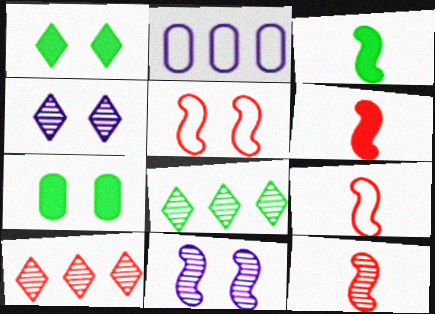[[1, 2, 12], 
[4, 5, 7], 
[6, 9, 12]]